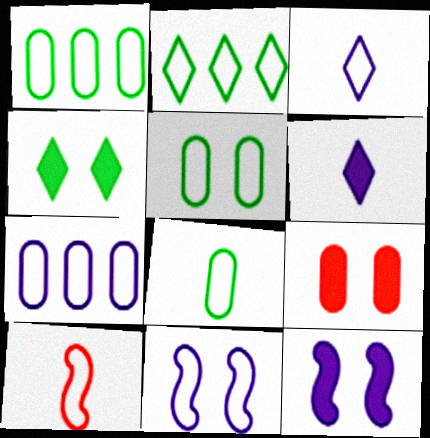[[1, 5, 8], 
[3, 7, 11], 
[3, 8, 10], 
[4, 9, 12]]